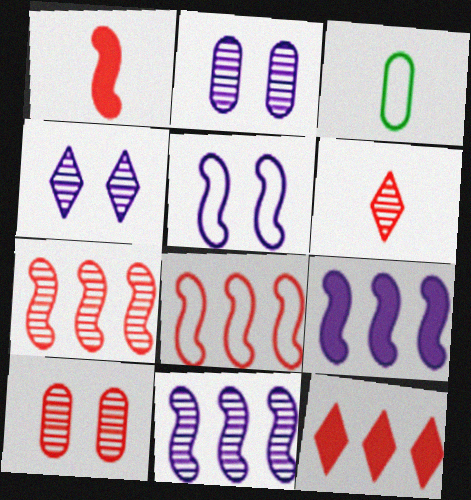[[6, 7, 10]]